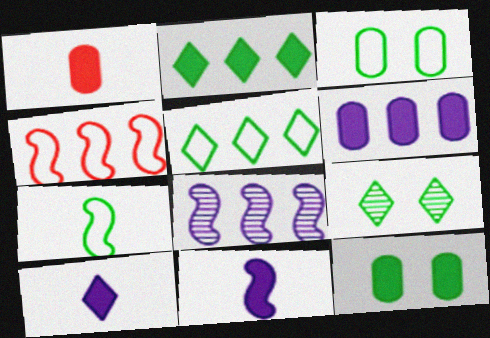[[1, 6, 12], 
[3, 5, 7]]